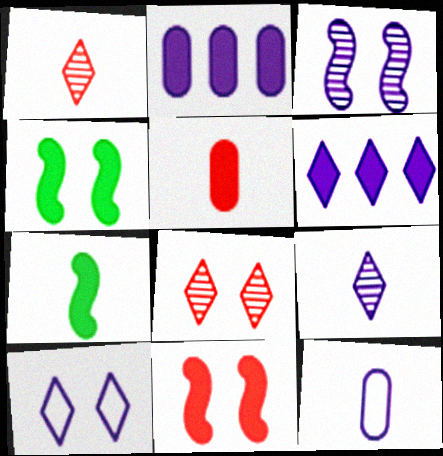[[1, 7, 12], 
[3, 6, 12], 
[4, 5, 6], 
[6, 9, 10]]